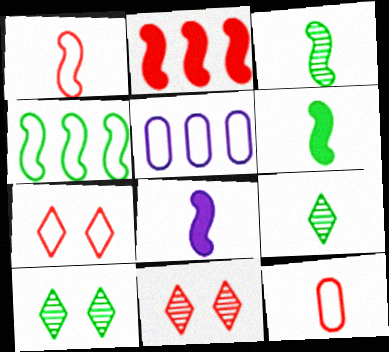[[1, 3, 8], 
[2, 11, 12], 
[5, 6, 11], 
[8, 9, 12]]